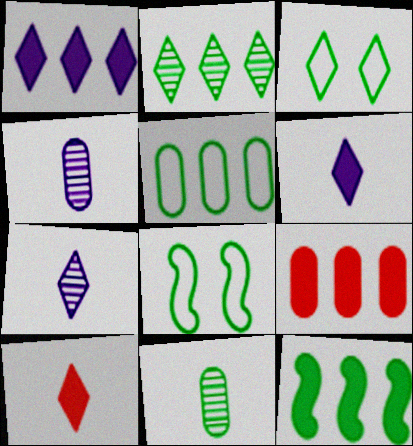[[1, 9, 12], 
[2, 5, 12], 
[3, 11, 12], 
[7, 8, 9]]